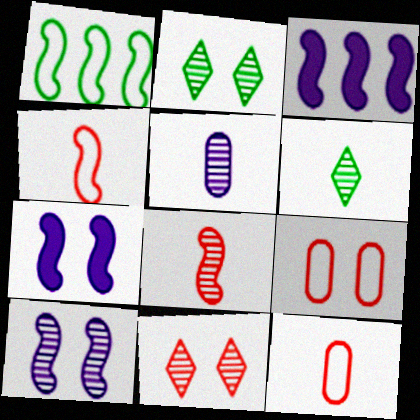[[1, 7, 8], 
[2, 3, 12], 
[2, 7, 9], 
[3, 6, 9], 
[5, 6, 8]]